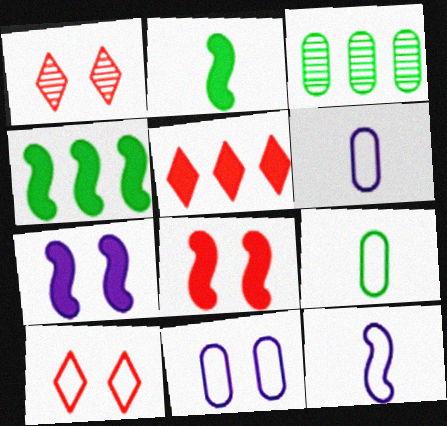[[1, 4, 6]]